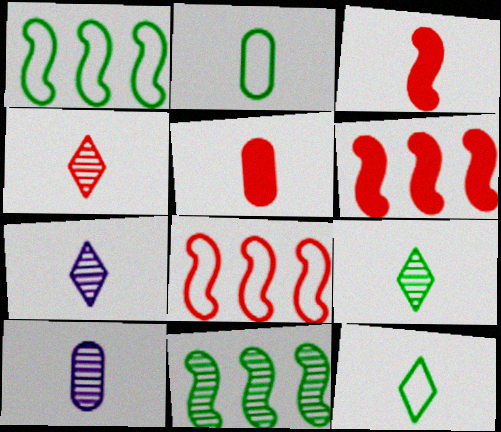[[2, 3, 7], 
[2, 5, 10], 
[3, 10, 12], 
[4, 7, 9]]